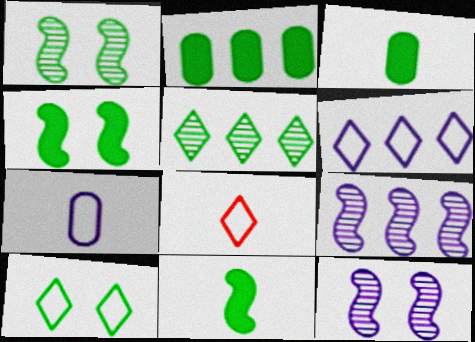[[2, 8, 12], 
[6, 8, 10]]